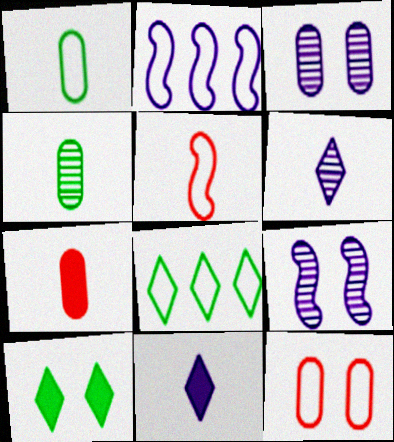[[2, 3, 11], 
[4, 5, 11], 
[7, 8, 9], 
[9, 10, 12]]